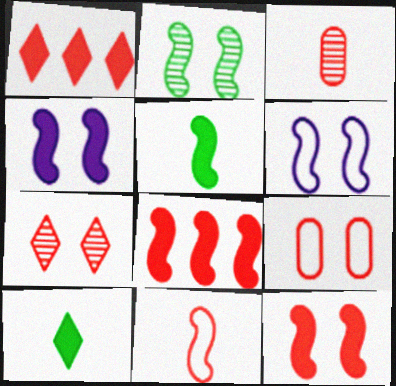[[2, 6, 12], 
[4, 5, 8], 
[7, 9, 12]]